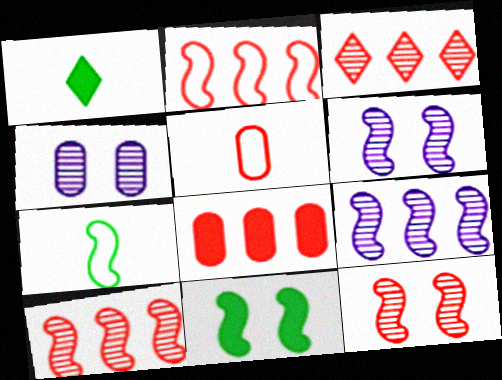[[1, 2, 4], 
[2, 3, 8]]